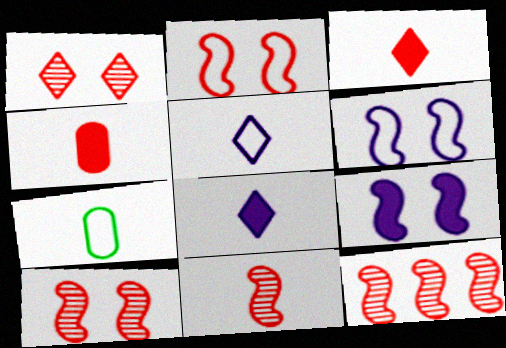[[7, 8, 11], 
[10, 11, 12]]